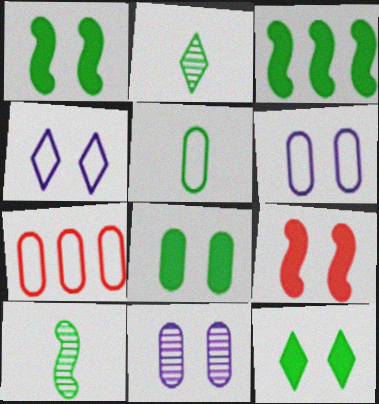[[1, 8, 12], 
[5, 6, 7]]